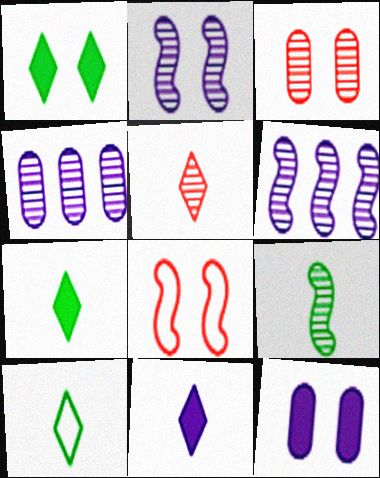[[4, 7, 8], 
[5, 10, 11]]